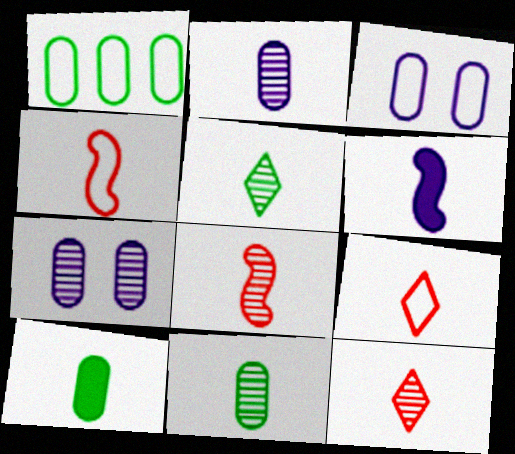[[2, 5, 8], 
[6, 9, 11]]